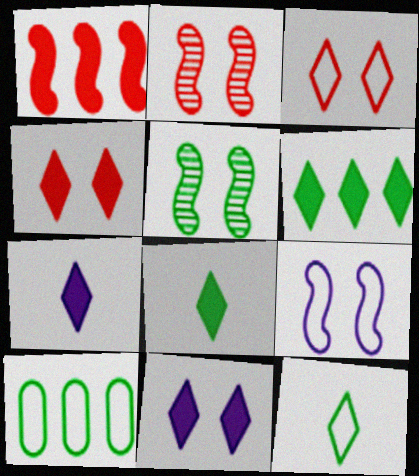[[2, 7, 10], 
[4, 6, 7], 
[5, 8, 10]]